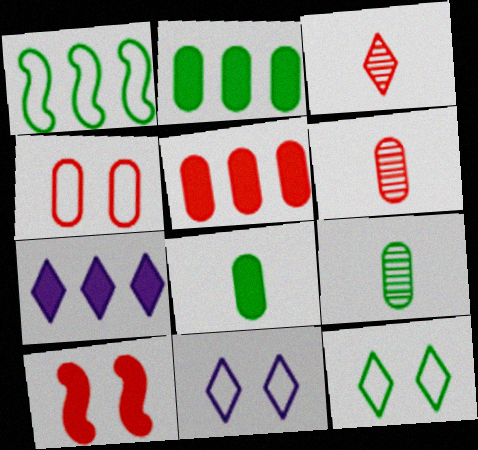[[3, 7, 12], 
[4, 5, 6], 
[7, 8, 10]]